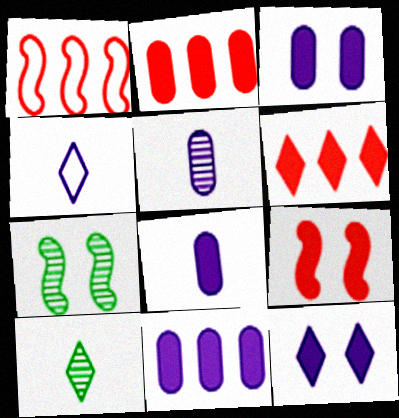[[1, 3, 10], 
[2, 4, 7], 
[3, 8, 11]]